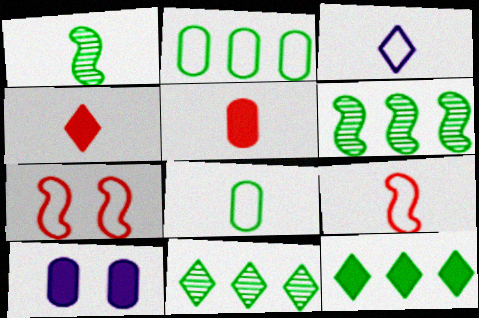[[1, 3, 5], 
[2, 3, 7], 
[2, 6, 12], 
[3, 8, 9], 
[9, 10, 11]]